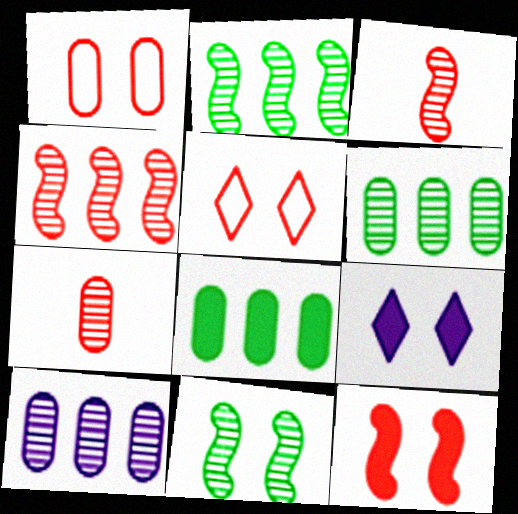[[1, 9, 11]]